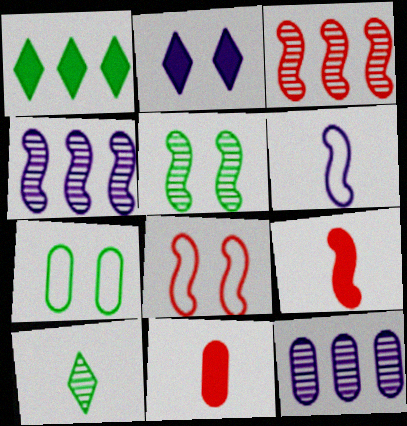[[2, 6, 12], 
[3, 8, 9], 
[6, 10, 11], 
[7, 11, 12]]